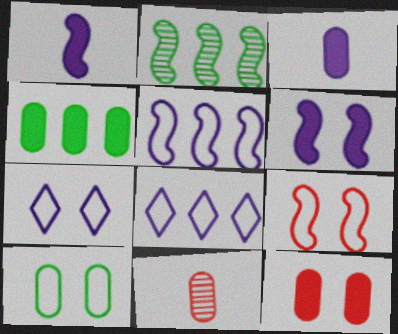[[1, 2, 9], 
[3, 4, 12], 
[7, 9, 10]]